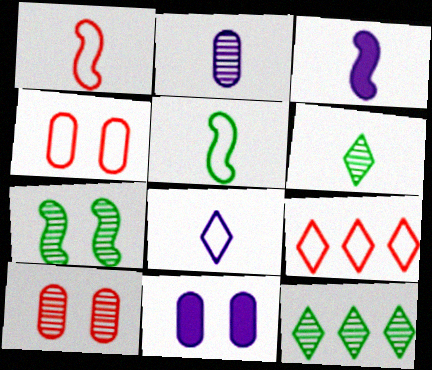[[1, 4, 9], 
[1, 11, 12], 
[2, 3, 8], 
[3, 4, 12]]